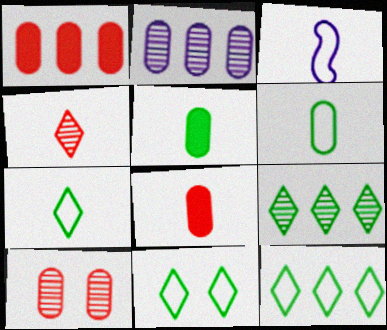[[3, 4, 5], 
[7, 11, 12]]